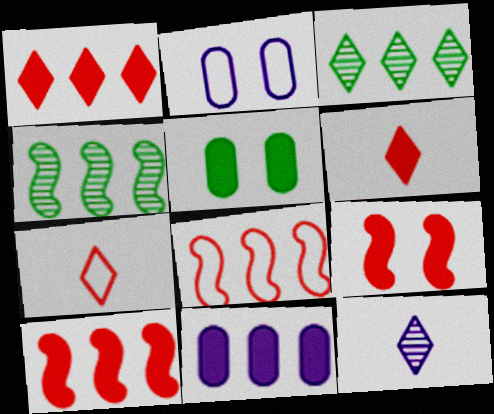[[2, 4, 6], 
[3, 8, 11], 
[5, 8, 12]]